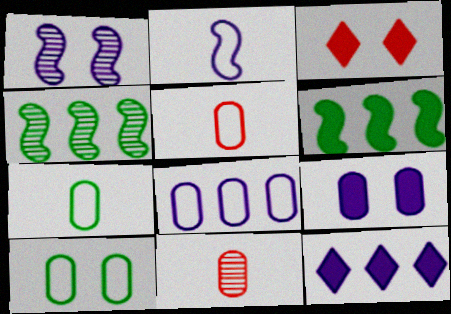[[1, 3, 10], 
[5, 8, 10]]